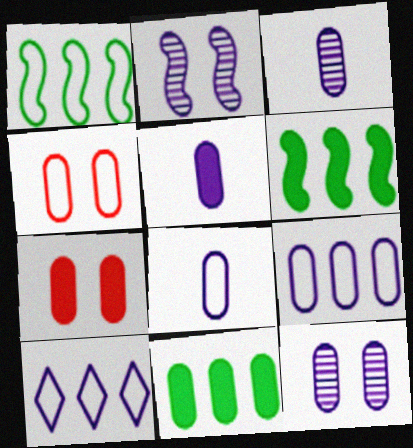[[2, 5, 10], 
[3, 4, 11], 
[3, 5, 8], 
[5, 7, 11], 
[5, 9, 12]]